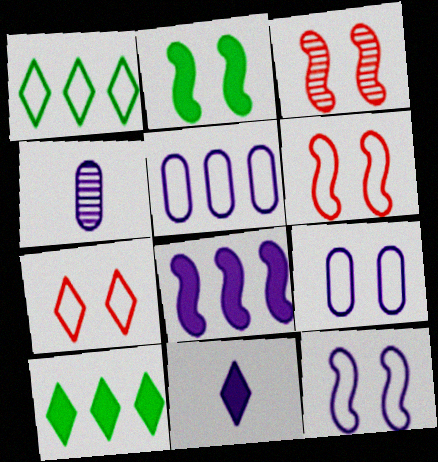[[2, 3, 12], 
[4, 6, 10]]